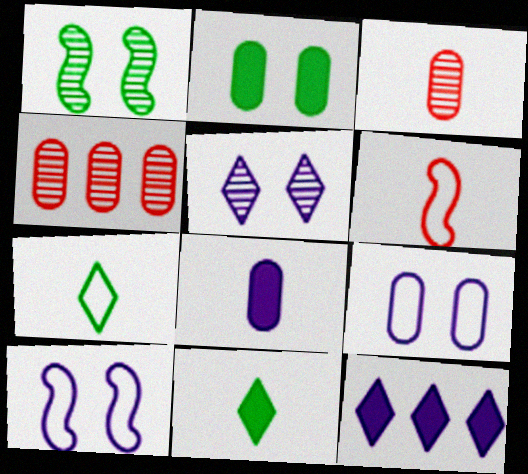[[4, 10, 11]]